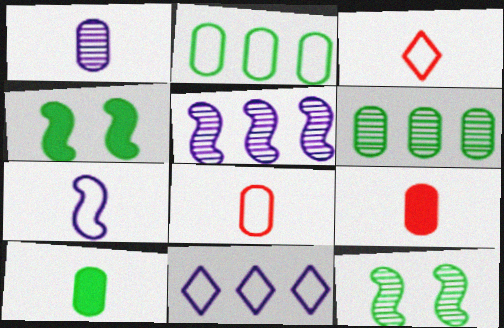[[1, 8, 10], 
[9, 11, 12]]